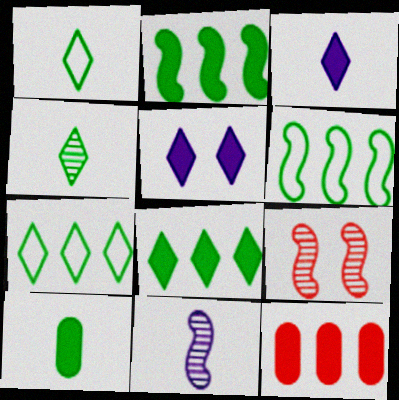[]